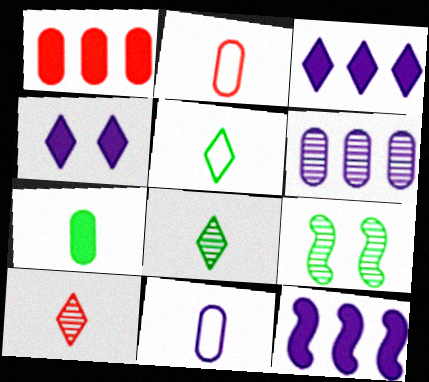[[2, 3, 9], 
[6, 9, 10]]